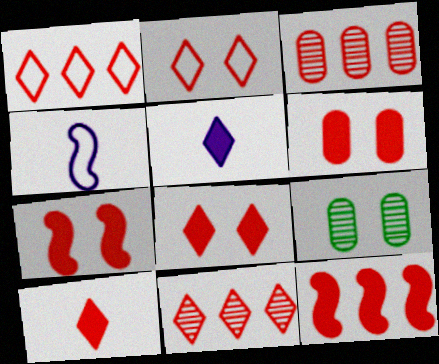[[1, 3, 12], 
[2, 10, 11], 
[6, 7, 8], 
[6, 10, 12]]